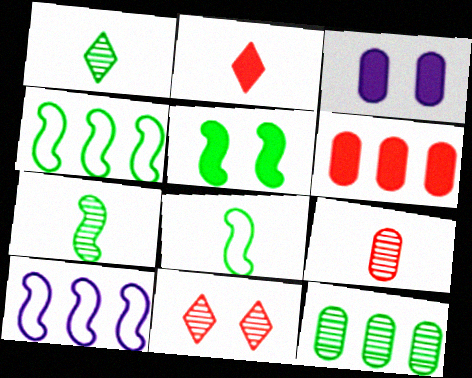[[4, 5, 7]]